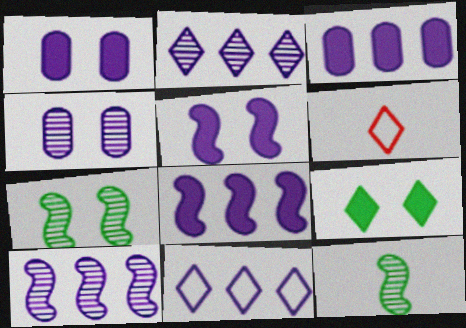[[2, 6, 9], 
[3, 6, 7], 
[3, 10, 11]]